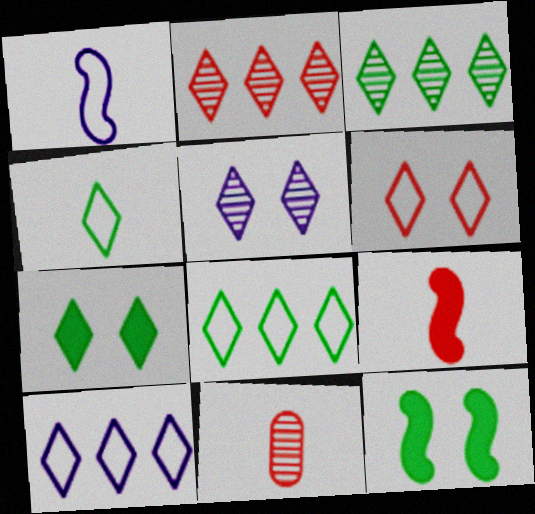[[3, 4, 7], 
[4, 6, 10], 
[5, 6, 7], 
[10, 11, 12]]